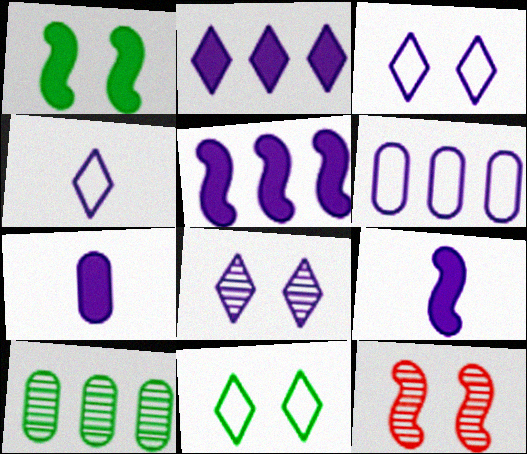[[2, 4, 8], 
[6, 8, 9]]